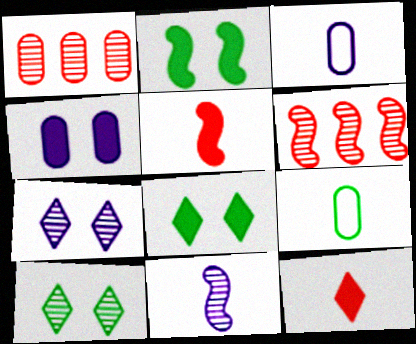[[1, 4, 9], 
[1, 10, 11], 
[3, 6, 8], 
[9, 11, 12]]